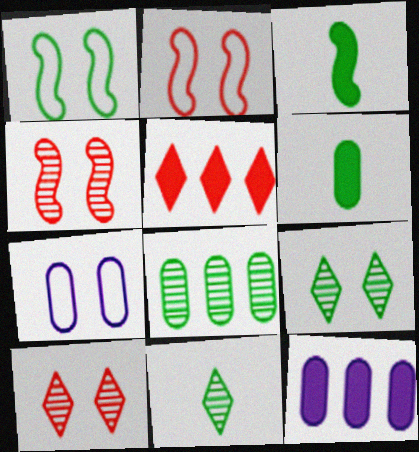[[2, 11, 12]]